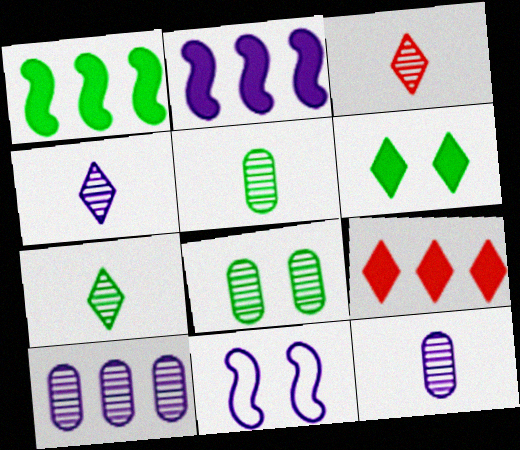[[3, 4, 7], 
[5, 9, 11]]